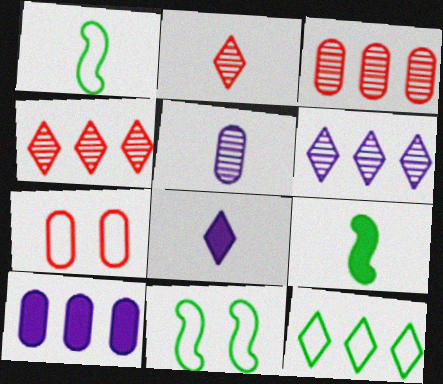[[2, 10, 11], 
[3, 8, 11], 
[6, 7, 9]]